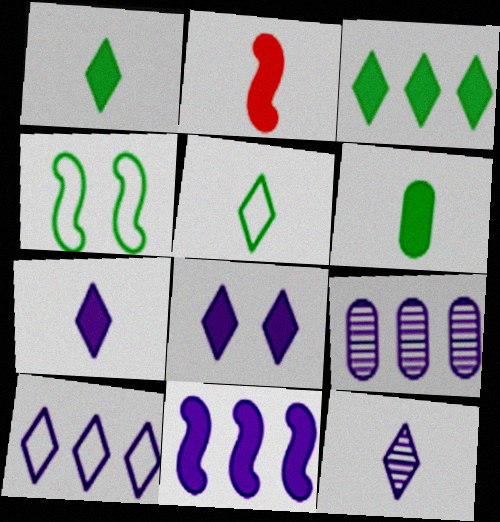[[2, 6, 7], 
[8, 10, 12], 
[9, 10, 11]]